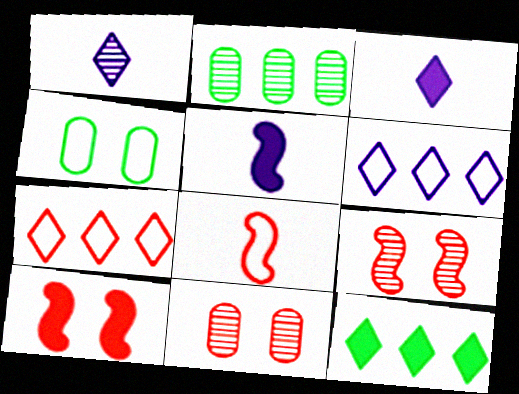[[1, 2, 9], 
[4, 6, 8]]